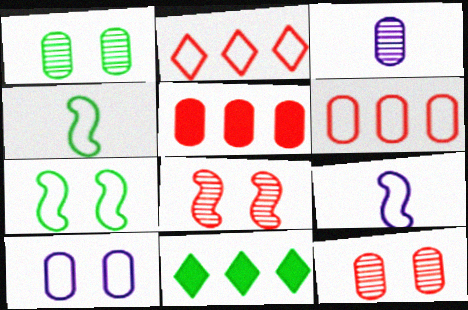[[1, 4, 11], 
[2, 4, 10], 
[9, 11, 12]]